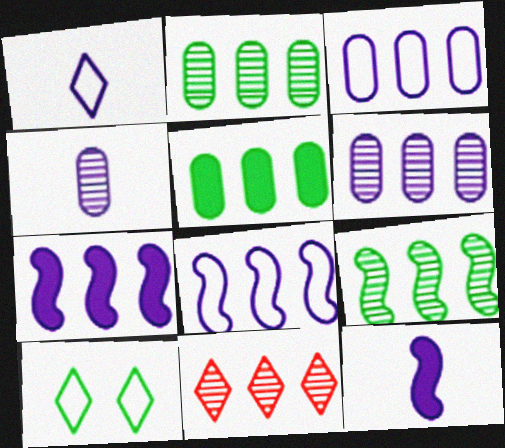[[1, 4, 12], 
[5, 8, 11], 
[6, 9, 11]]